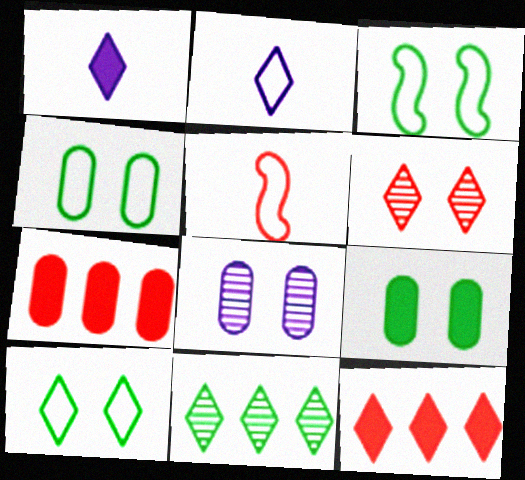[[3, 4, 10], 
[5, 6, 7]]